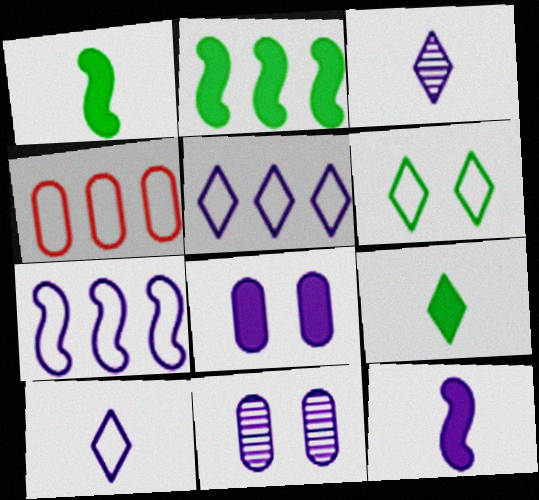[[3, 7, 8], 
[5, 11, 12]]